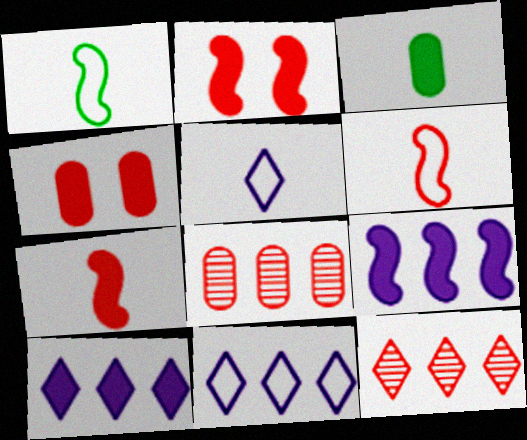[[2, 3, 10], 
[4, 6, 12]]